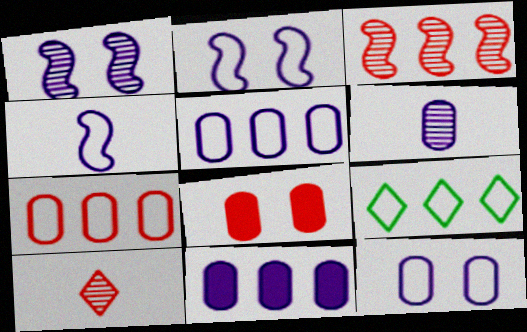[[3, 9, 11], 
[6, 11, 12]]